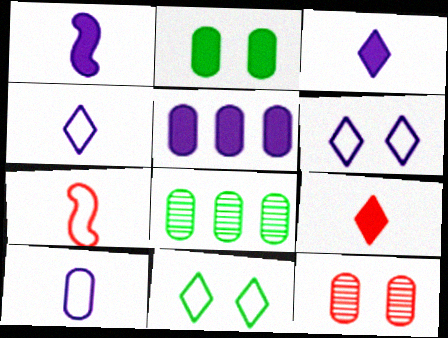[]